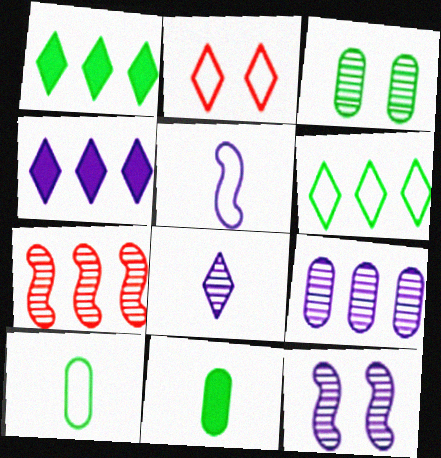[[1, 2, 8], 
[3, 7, 8], 
[8, 9, 12]]